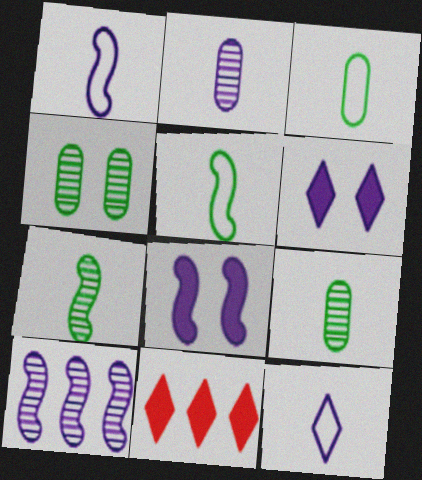[[1, 4, 11], 
[1, 8, 10]]